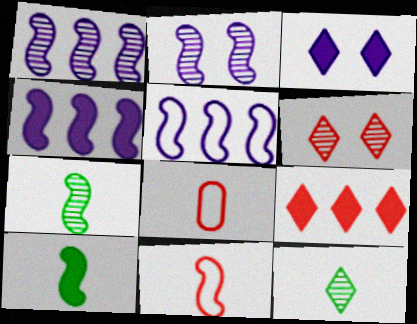[[1, 4, 5]]